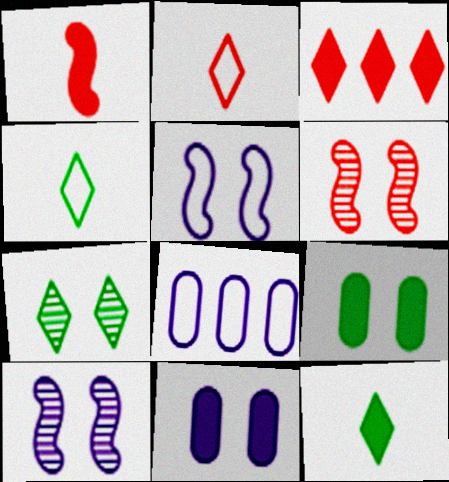[[1, 7, 8], 
[6, 8, 12]]